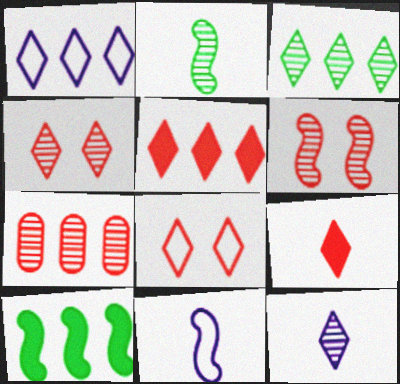[[1, 3, 5], 
[1, 7, 10], 
[3, 4, 12], 
[6, 10, 11]]